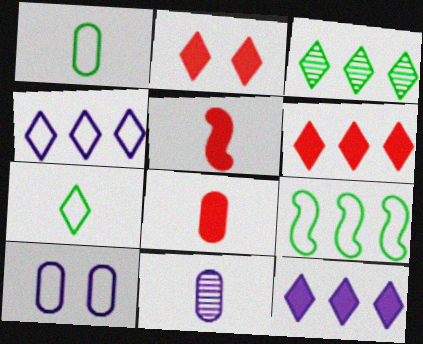[[1, 8, 11], 
[2, 9, 11], 
[3, 4, 6], 
[3, 5, 10], 
[5, 7, 11]]